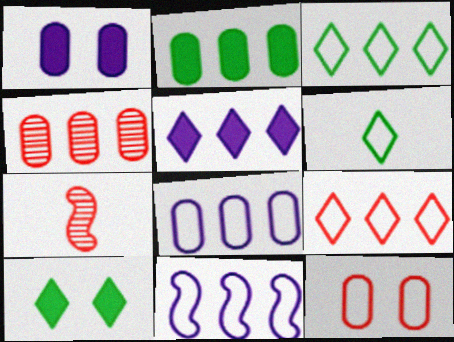[[1, 3, 7], 
[2, 4, 8], 
[6, 11, 12], 
[7, 8, 10]]